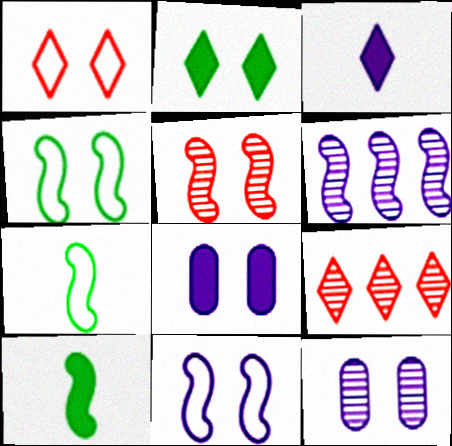[[7, 8, 9]]